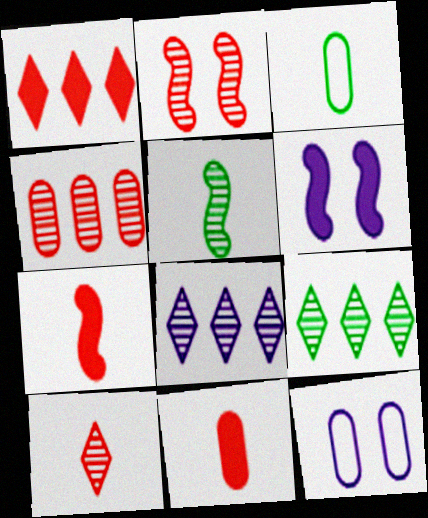[[1, 5, 12], 
[2, 4, 10], 
[7, 9, 12]]